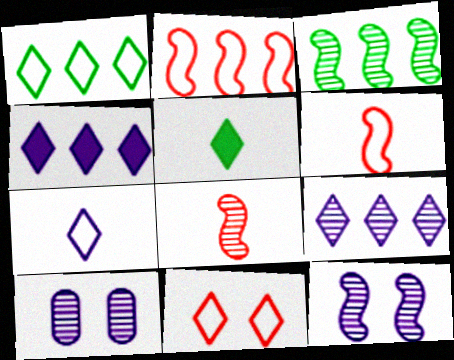[[1, 7, 11], 
[2, 5, 10], 
[3, 8, 12], 
[5, 9, 11]]